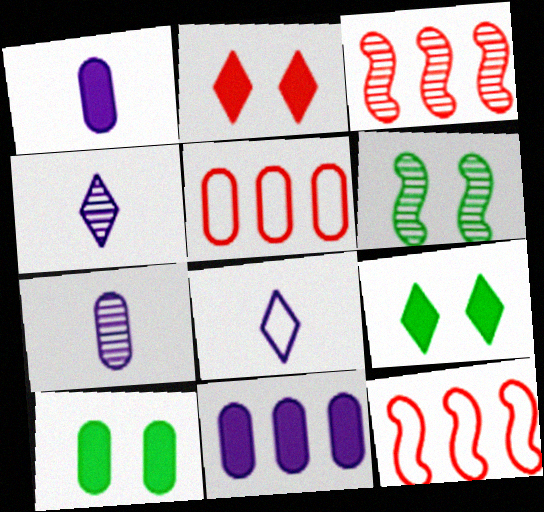[[3, 8, 10], 
[4, 10, 12], 
[5, 7, 10], 
[7, 9, 12]]